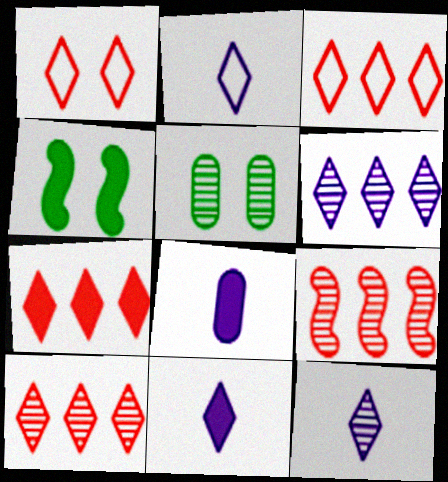[[2, 11, 12], 
[3, 7, 10], 
[4, 7, 8], 
[5, 9, 12]]